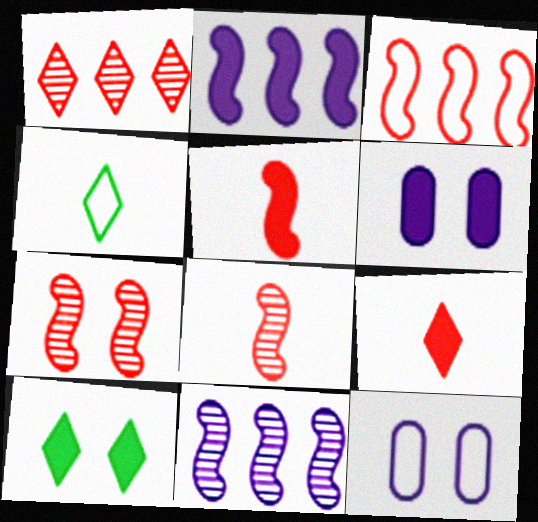[[3, 4, 12], 
[3, 5, 7], 
[7, 10, 12]]